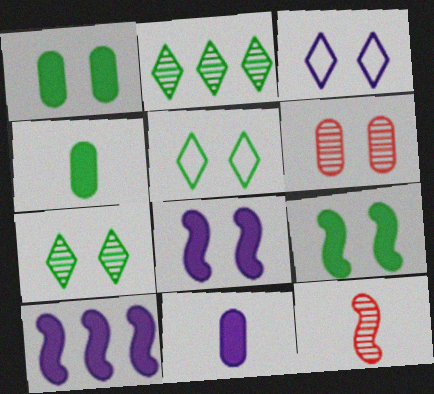[[3, 6, 9], 
[5, 6, 8]]